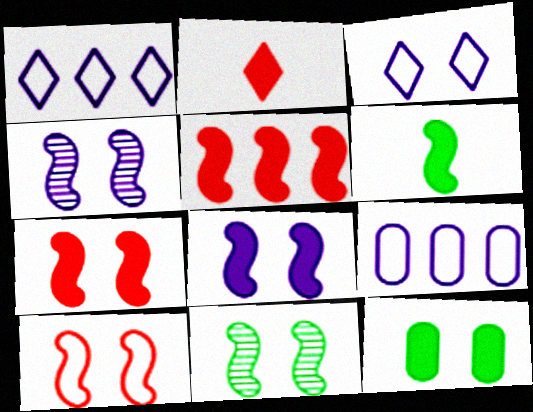[[2, 9, 11], 
[5, 6, 8], 
[8, 10, 11]]